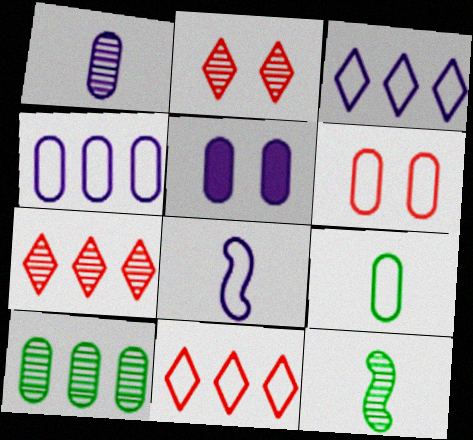[[1, 4, 5], 
[4, 6, 9], 
[5, 11, 12]]